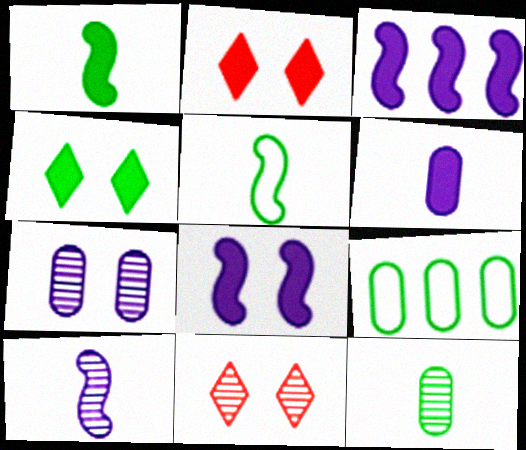[[2, 9, 10]]